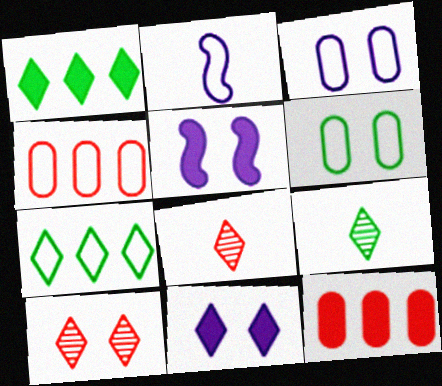[[4, 5, 9], 
[5, 6, 10], 
[7, 8, 11]]